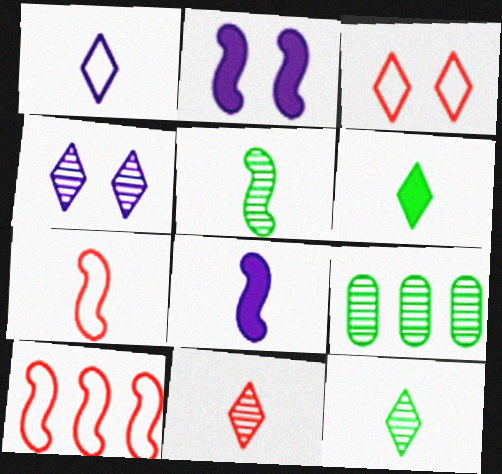[[1, 6, 11], 
[2, 5, 10], 
[3, 8, 9], 
[5, 7, 8]]